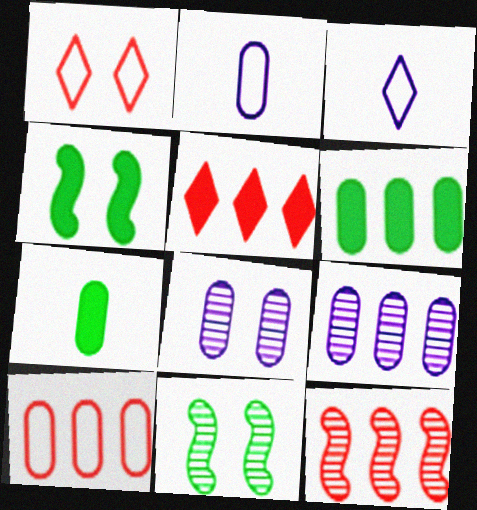[[1, 4, 8], 
[2, 5, 11], 
[5, 10, 12], 
[6, 9, 10], 
[7, 8, 10]]